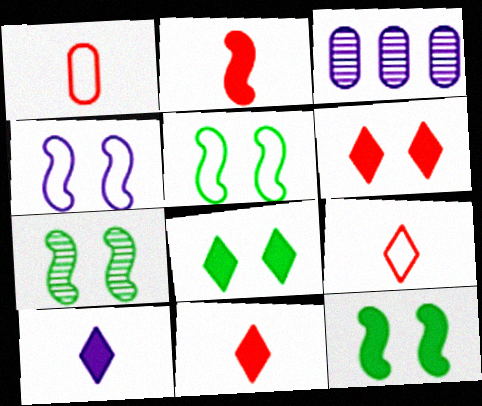[[3, 4, 10], 
[3, 5, 11], 
[3, 9, 12], 
[5, 7, 12]]